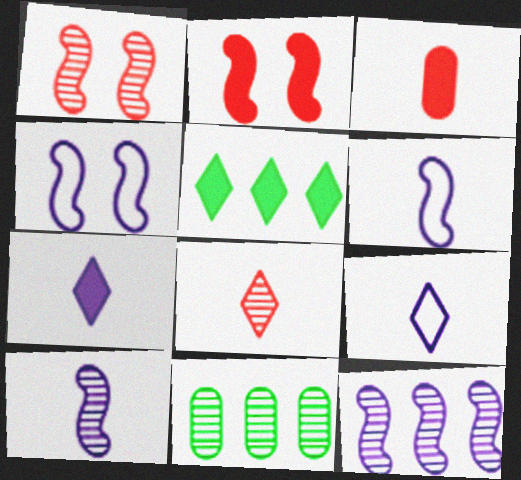[[2, 9, 11]]